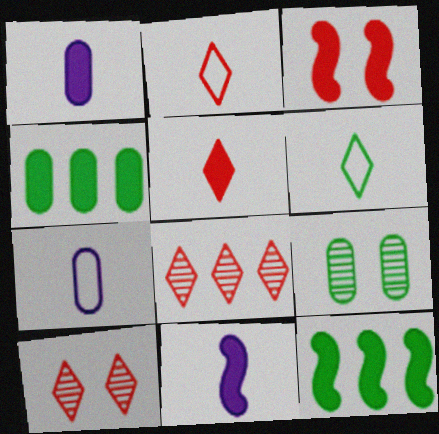[[3, 11, 12], 
[6, 9, 12], 
[7, 10, 12]]